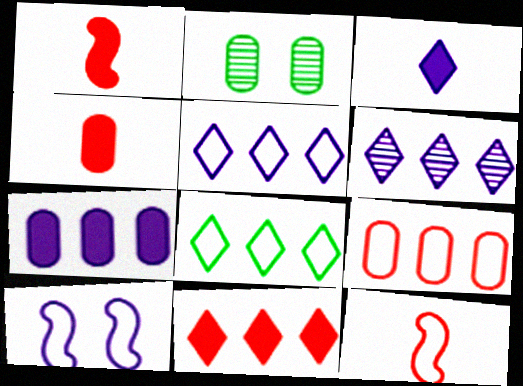[[1, 2, 5], 
[6, 8, 11]]